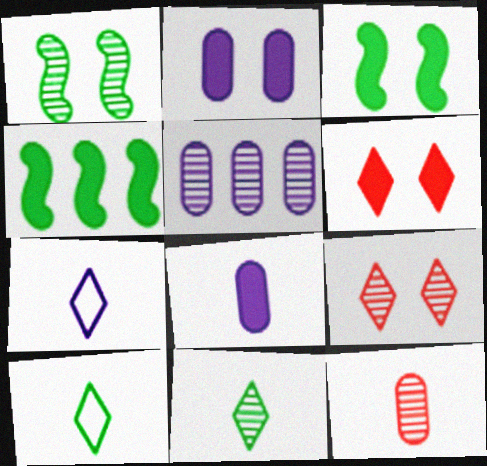[[2, 3, 6], 
[4, 6, 8]]